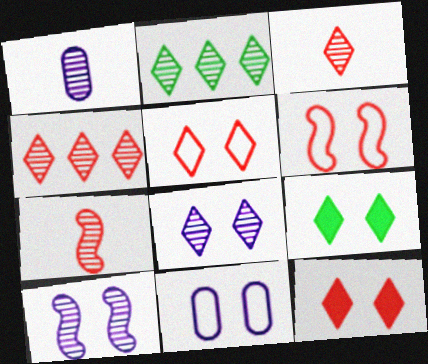[[2, 3, 8], 
[5, 8, 9]]